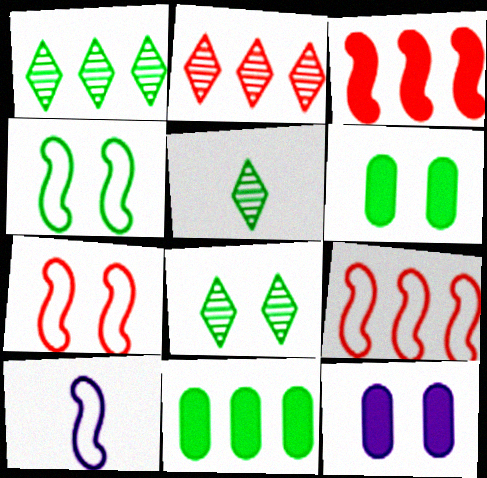[[1, 5, 8], 
[2, 6, 10], 
[4, 5, 11], 
[4, 6, 8], 
[4, 9, 10], 
[5, 9, 12], 
[7, 8, 12]]